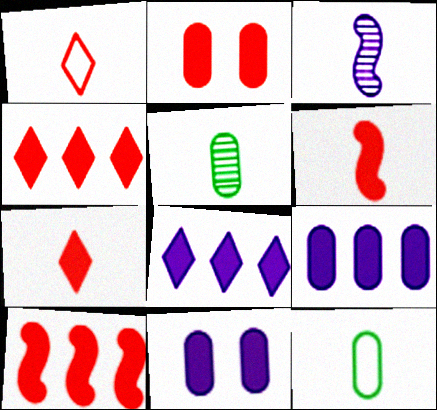[[2, 4, 6], 
[2, 7, 10], 
[3, 7, 12]]